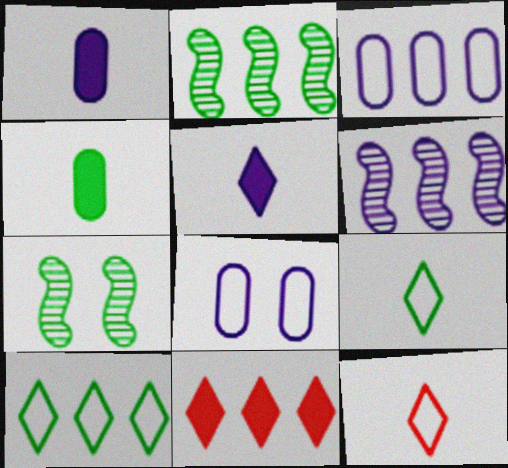[[2, 3, 11], 
[4, 7, 10], 
[5, 6, 8]]